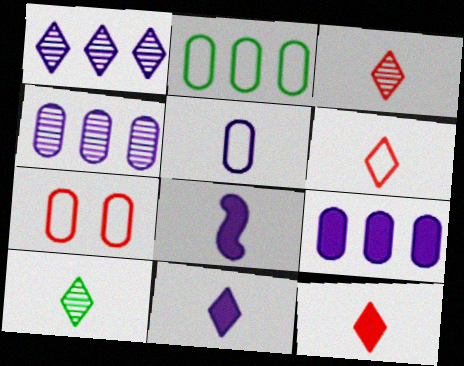[[2, 5, 7], 
[3, 6, 12], 
[6, 10, 11]]